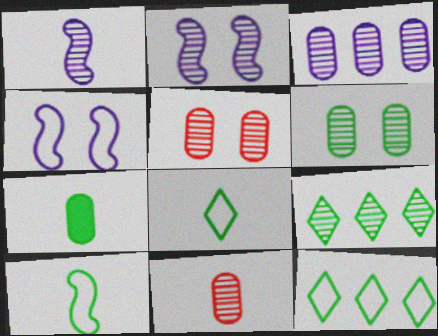[[1, 5, 9], 
[2, 9, 11], 
[3, 6, 11]]